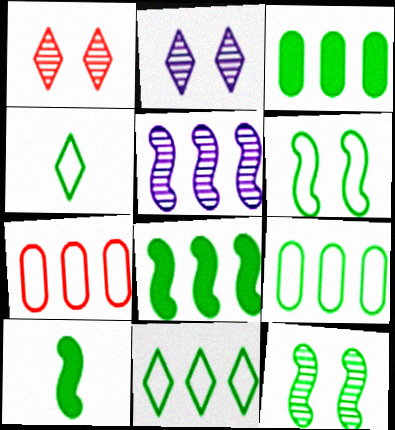[[2, 7, 10], 
[3, 4, 12], 
[4, 6, 9]]